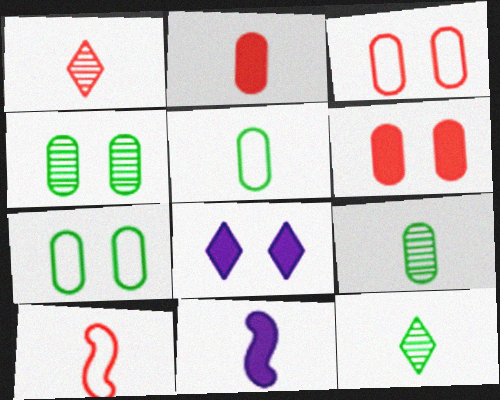[[1, 2, 10], 
[1, 5, 11]]